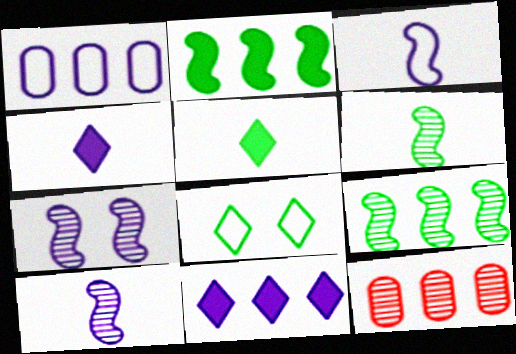[[1, 4, 7]]